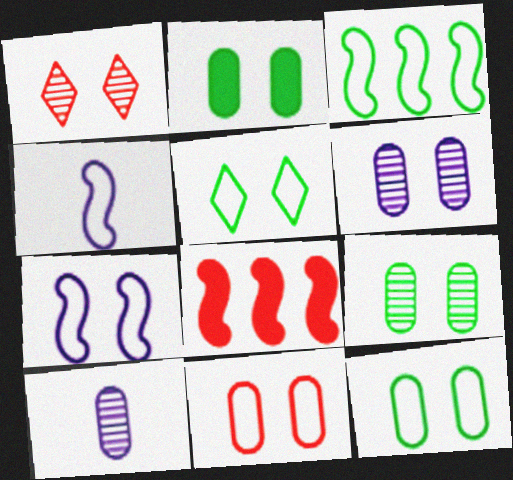[[1, 2, 7], 
[2, 6, 11], 
[2, 9, 12], 
[5, 7, 11], 
[5, 8, 10]]